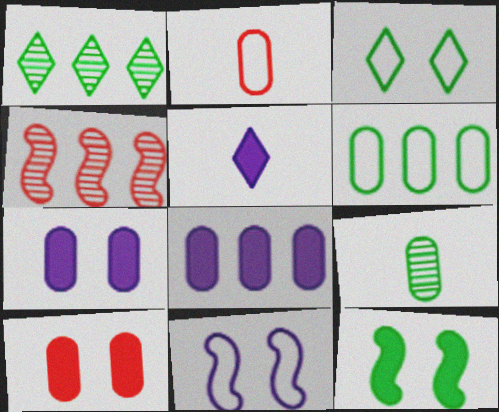[]